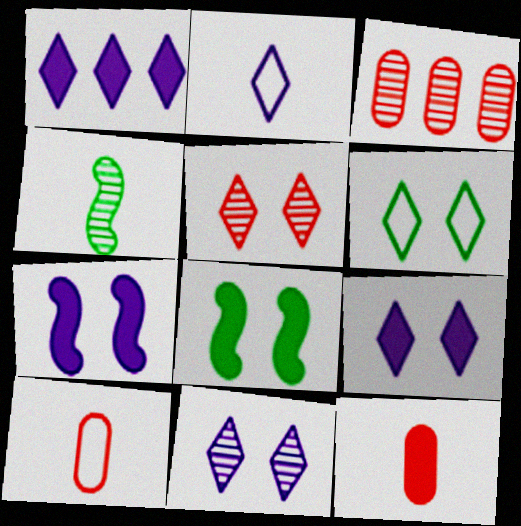[[1, 2, 11], 
[1, 8, 12], 
[2, 3, 8], 
[2, 4, 12], 
[3, 4, 11], 
[5, 6, 9]]